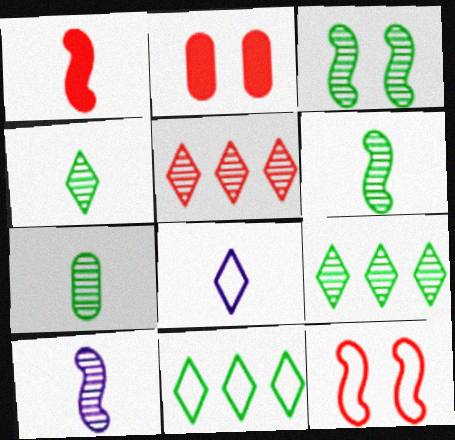[[1, 7, 8], 
[2, 10, 11], 
[3, 7, 9], 
[4, 6, 7]]